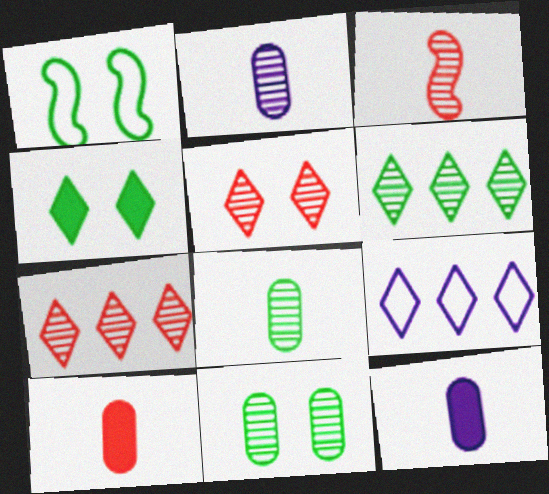[[1, 4, 11], 
[1, 7, 12]]